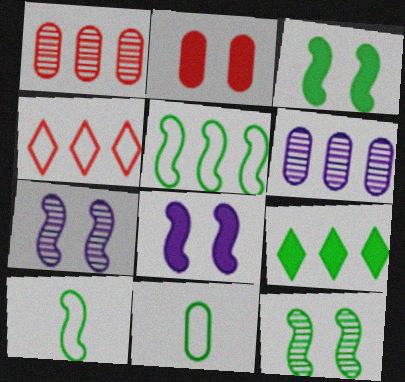[[2, 6, 11], 
[9, 11, 12]]